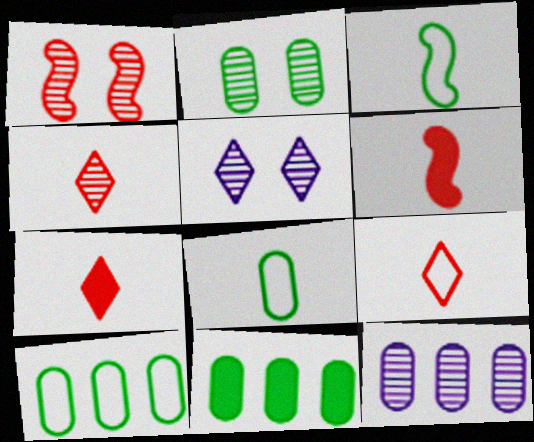[[1, 2, 5], 
[2, 8, 11], 
[4, 7, 9], 
[5, 6, 10]]